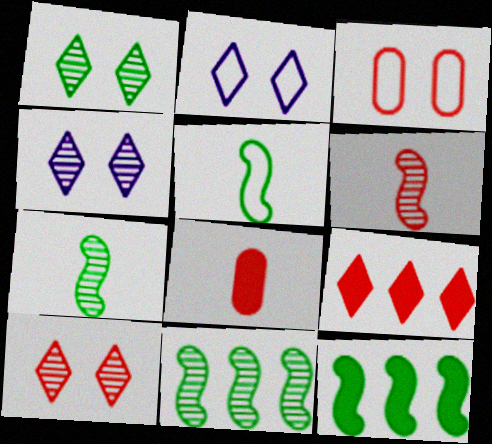[[1, 4, 10], 
[2, 8, 11], 
[3, 6, 9]]